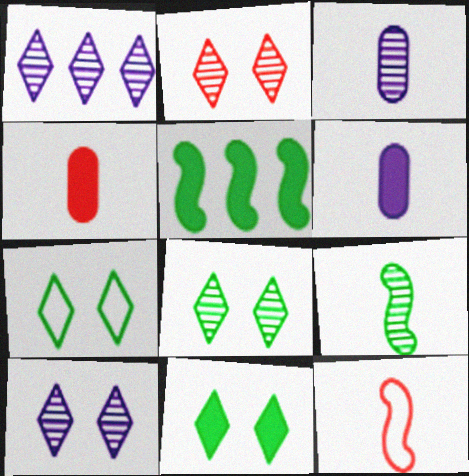[[2, 8, 10], 
[7, 8, 11]]